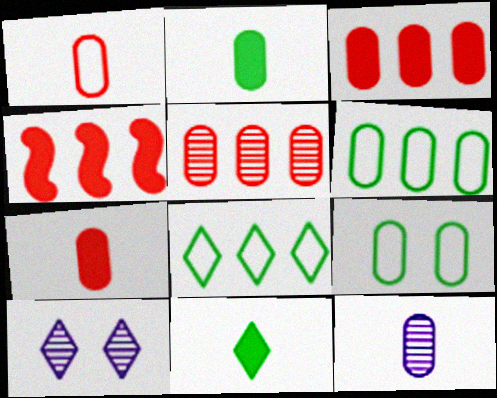[[1, 2, 12], 
[3, 9, 12]]